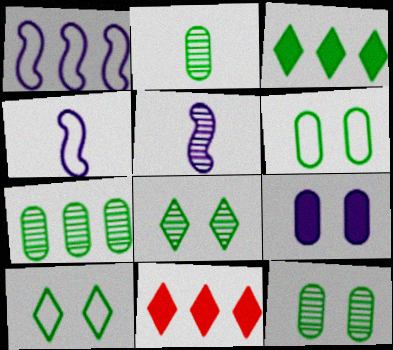[[1, 7, 11], 
[2, 7, 12], 
[4, 11, 12], 
[5, 6, 11]]